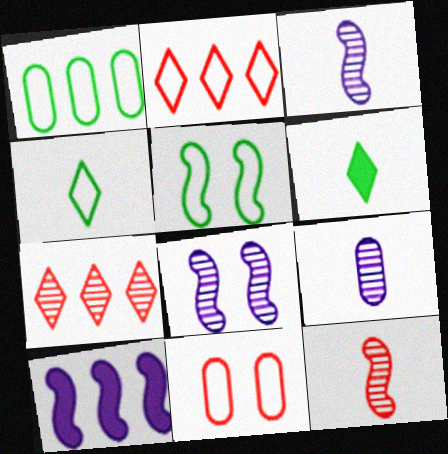[[1, 4, 5], 
[1, 7, 10], 
[5, 10, 12]]